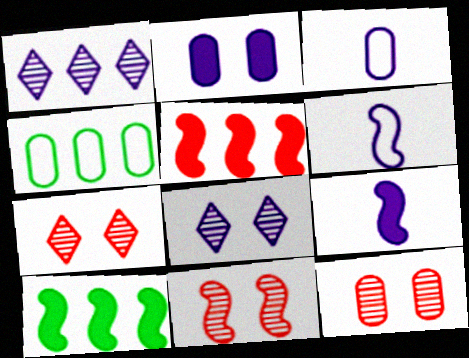[[1, 2, 6], 
[1, 4, 5], 
[3, 7, 10], 
[4, 7, 9], 
[6, 10, 11], 
[7, 11, 12]]